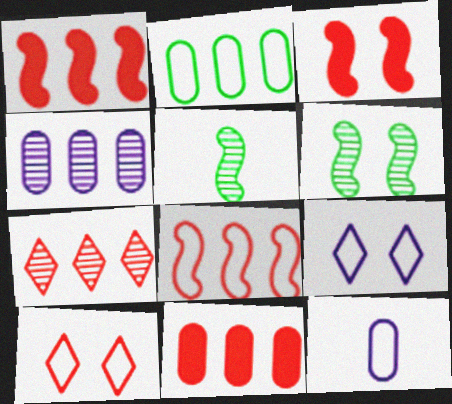[[2, 4, 11], 
[5, 9, 11], 
[7, 8, 11]]